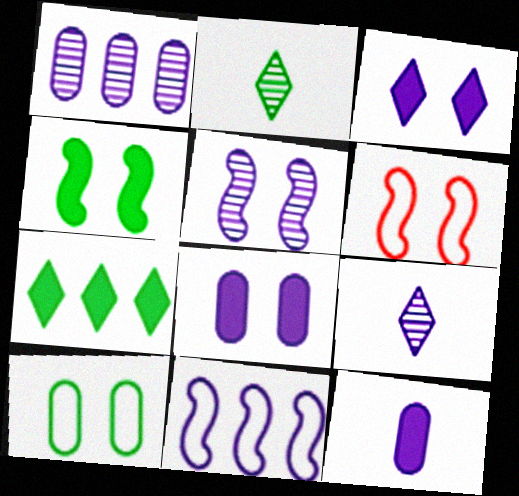[[1, 5, 9], 
[4, 5, 6], 
[8, 9, 11]]